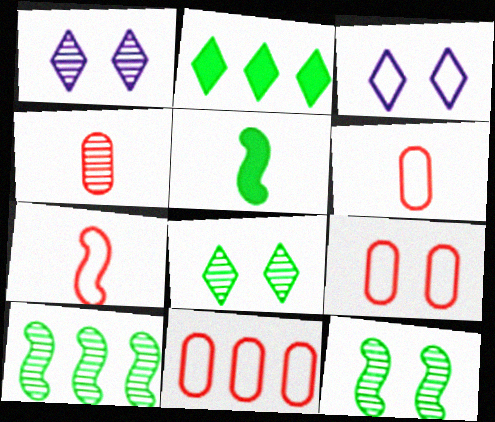[[1, 4, 10], 
[1, 5, 11], 
[6, 9, 11]]